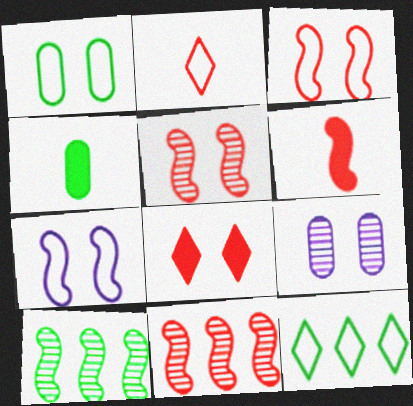[[3, 6, 11], 
[6, 7, 10], 
[6, 9, 12]]